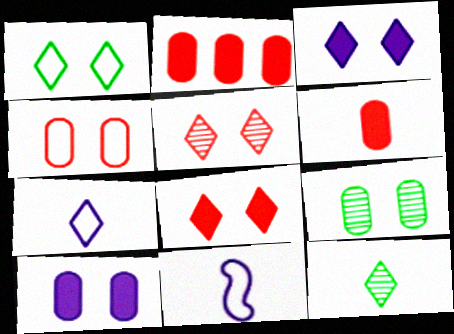[[1, 3, 5], 
[4, 9, 10], 
[6, 11, 12]]